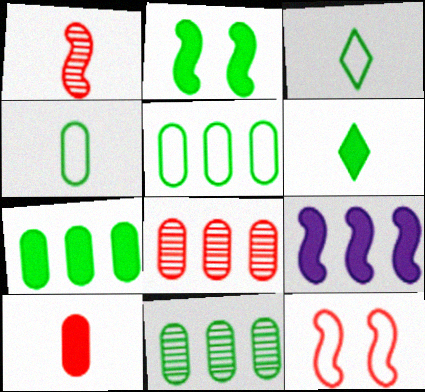[[2, 3, 11], 
[2, 6, 7], 
[5, 7, 11]]